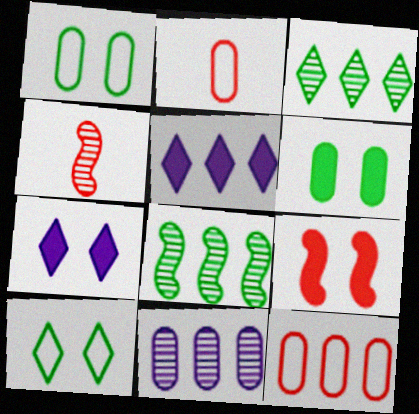[[1, 4, 5], 
[2, 6, 11], 
[2, 7, 8], 
[5, 8, 12], 
[6, 7, 9]]